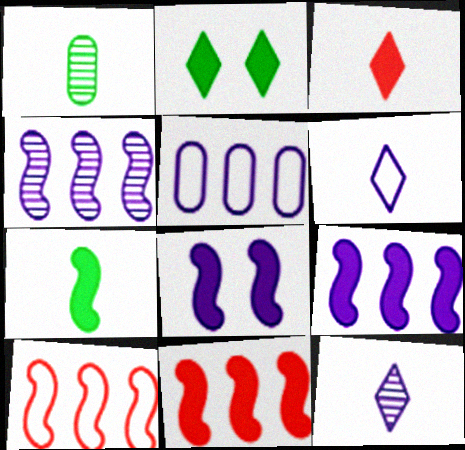[[5, 8, 12], 
[7, 8, 11]]